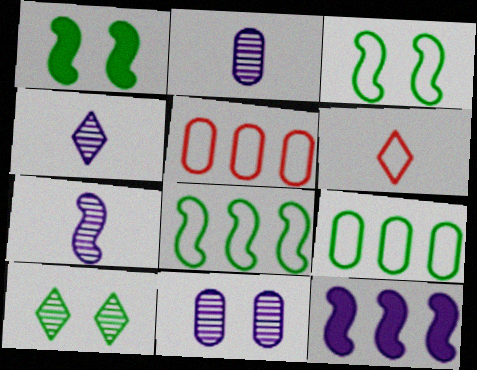[[1, 4, 5], 
[2, 4, 7]]